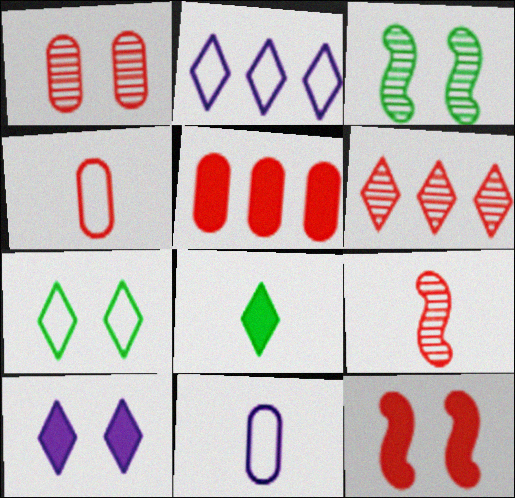[[1, 4, 5], 
[1, 6, 9], 
[4, 6, 12], 
[8, 9, 11]]